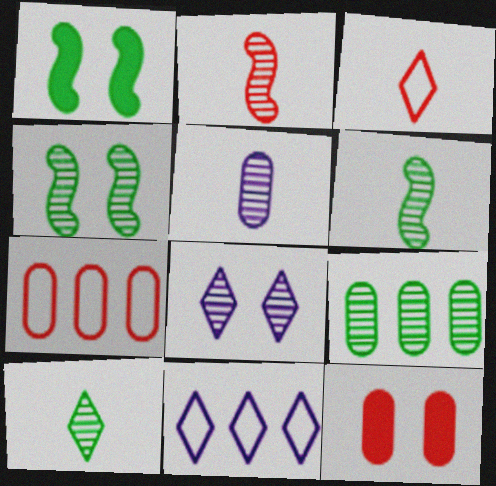[[2, 5, 10], 
[2, 8, 9], 
[4, 9, 10], 
[6, 11, 12]]